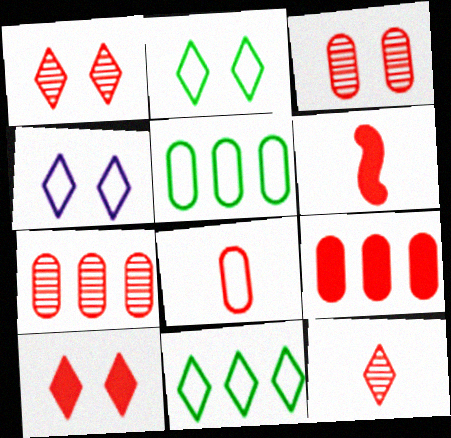[[3, 8, 9], 
[6, 8, 12], 
[6, 9, 10]]